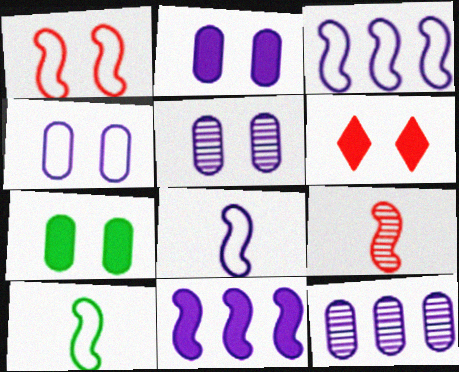[[1, 3, 10], 
[2, 4, 5], 
[6, 10, 12]]